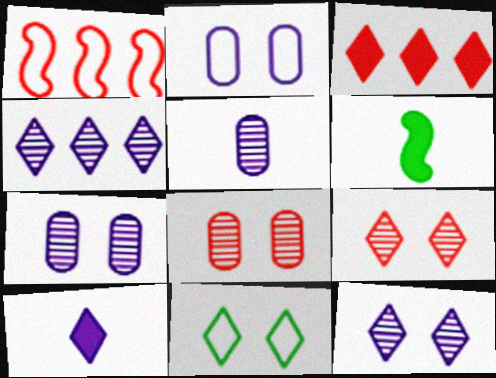[]